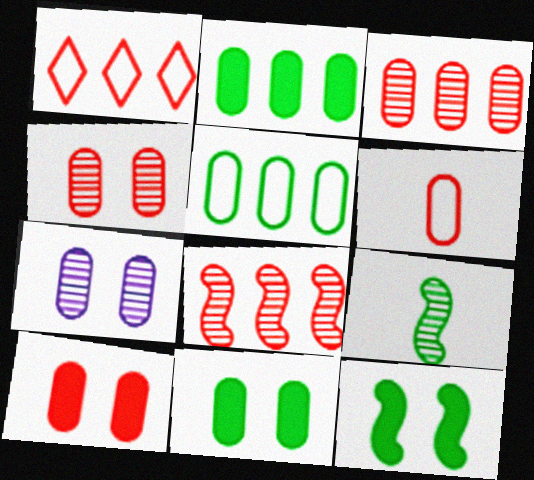[[2, 6, 7], 
[3, 6, 10]]